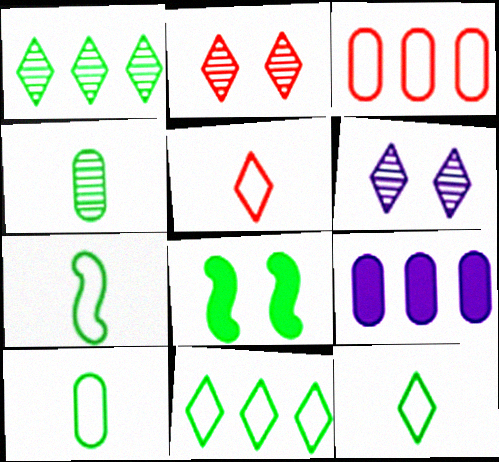[[1, 8, 10], 
[2, 7, 9], 
[4, 8, 11], 
[7, 10, 12]]